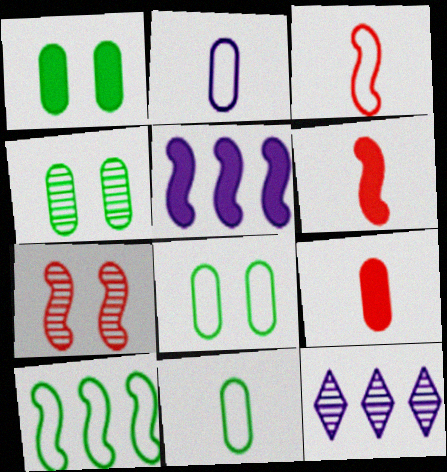[[1, 3, 12], 
[1, 4, 8], 
[6, 8, 12]]